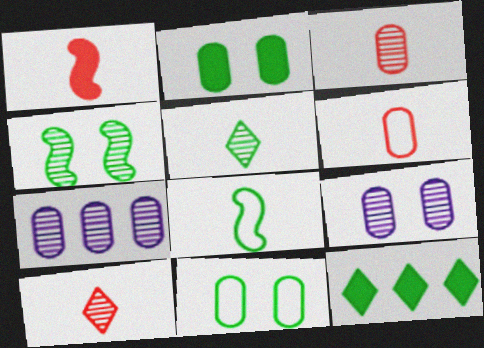[[1, 6, 10], 
[2, 6, 7], 
[4, 7, 10]]